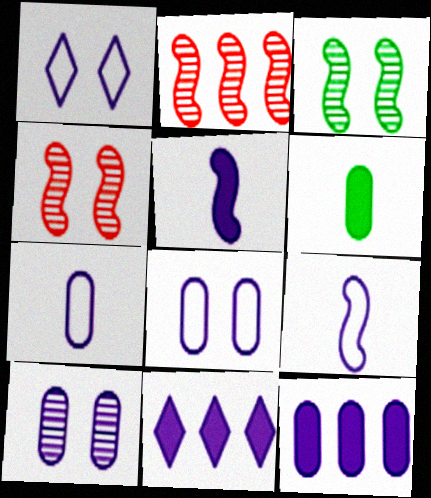[[1, 2, 6], 
[7, 10, 12], 
[9, 10, 11]]